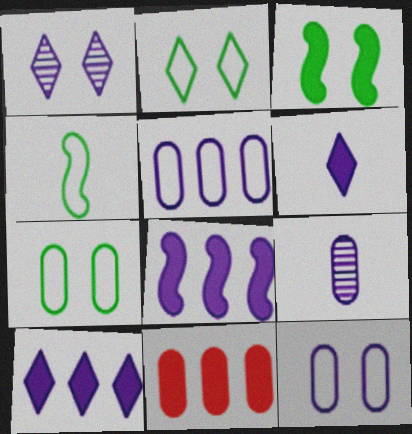[[1, 4, 11], 
[3, 6, 11], 
[7, 9, 11]]